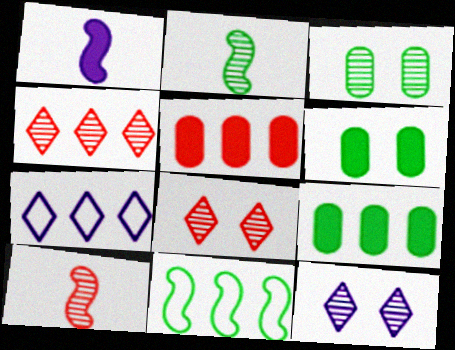[[6, 7, 10]]